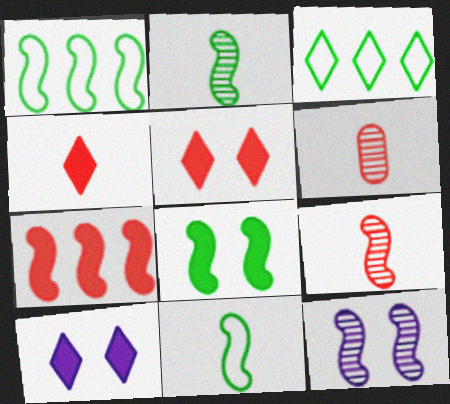[[1, 2, 8], 
[1, 6, 10], 
[7, 11, 12]]